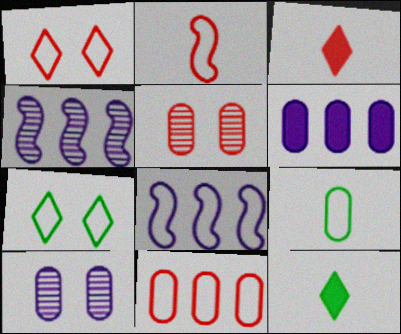[[1, 2, 11], 
[1, 8, 9], 
[5, 6, 9], 
[5, 8, 12]]